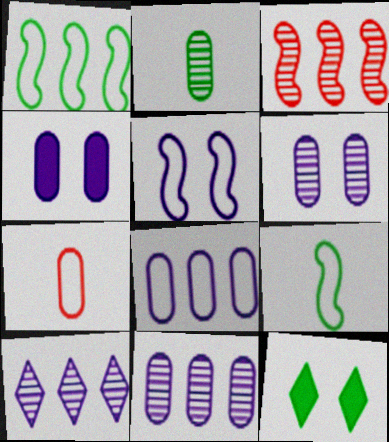[[1, 2, 12]]